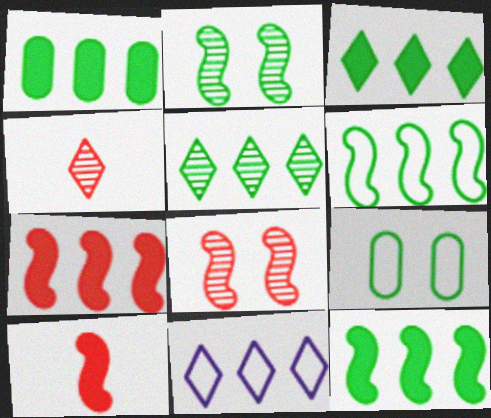[[1, 3, 12], 
[1, 5, 6]]